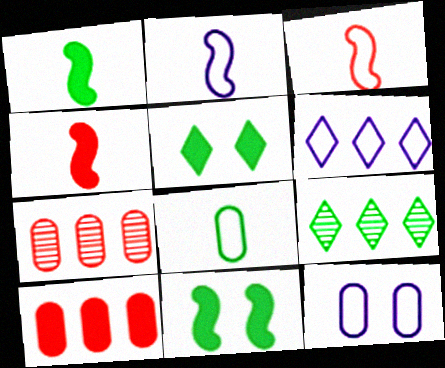[[2, 5, 7], 
[2, 6, 12], 
[4, 9, 12], 
[8, 9, 11]]